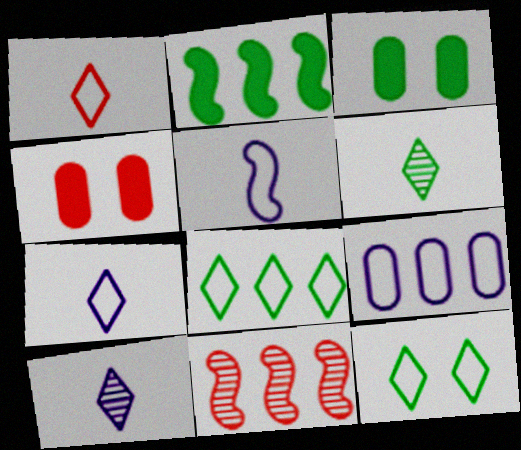[[1, 4, 11], 
[3, 7, 11]]